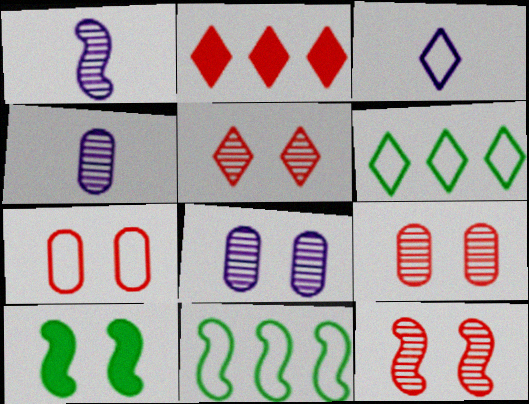[[3, 7, 11], 
[5, 9, 12]]